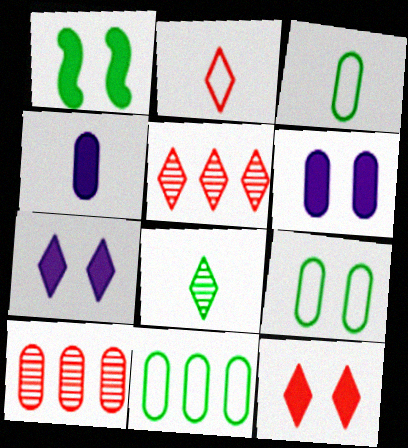[[1, 6, 12], 
[1, 8, 11], 
[2, 5, 12], 
[3, 6, 10], 
[3, 9, 11], 
[4, 9, 10]]